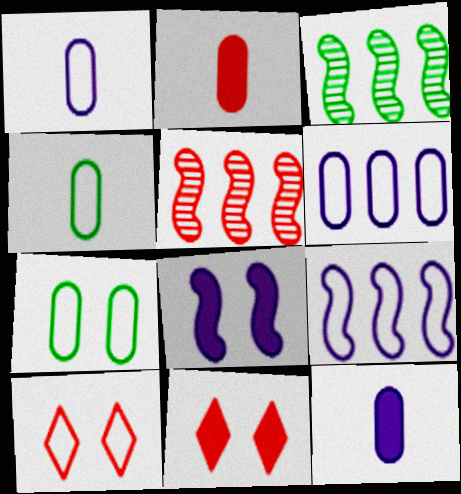[[1, 3, 11], 
[2, 5, 10], 
[3, 10, 12], 
[4, 9, 10]]